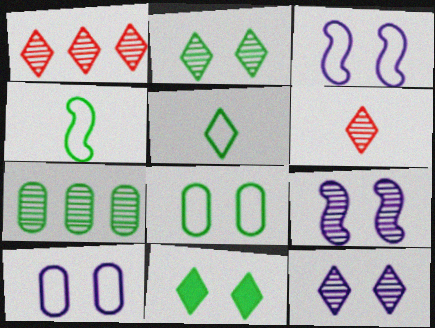[[4, 7, 11], 
[6, 7, 9]]